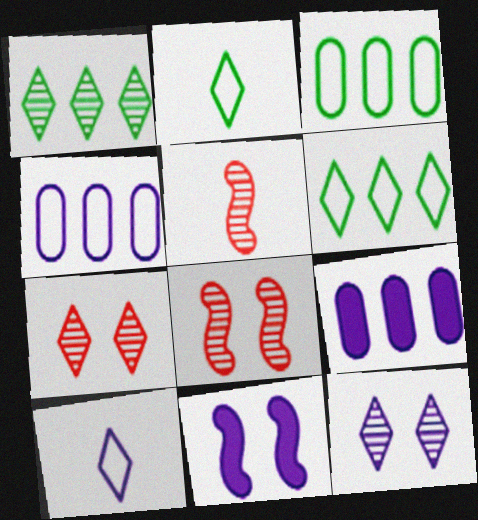[[2, 8, 9]]